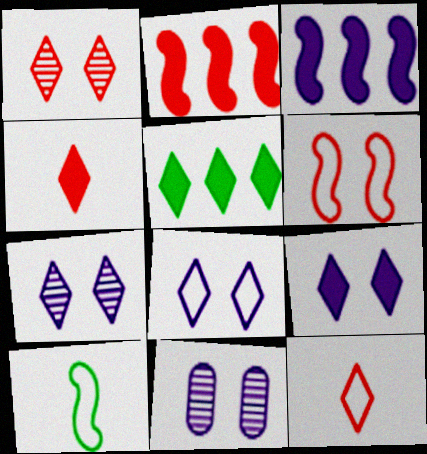[[4, 5, 9], 
[5, 7, 12], 
[7, 8, 9]]